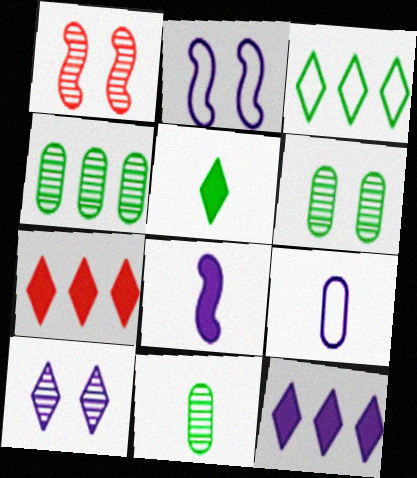[[1, 6, 10], 
[2, 7, 11], 
[4, 6, 11]]